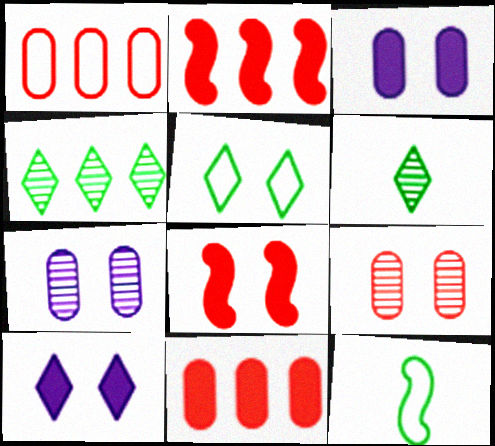[[5, 7, 8]]